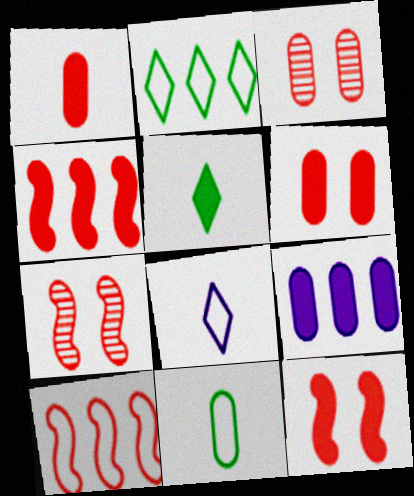[[3, 9, 11], 
[5, 9, 12]]